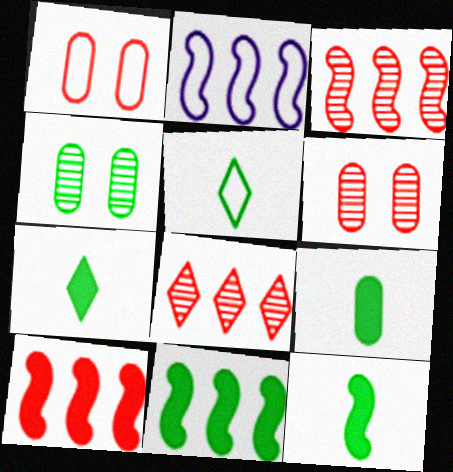[[1, 2, 5], 
[2, 3, 11], 
[2, 6, 7], 
[4, 5, 11], 
[7, 9, 12]]